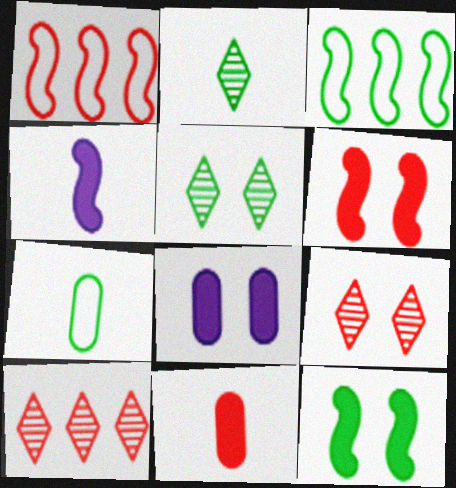[[1, 2, 8], 
[1, 9, 11]]